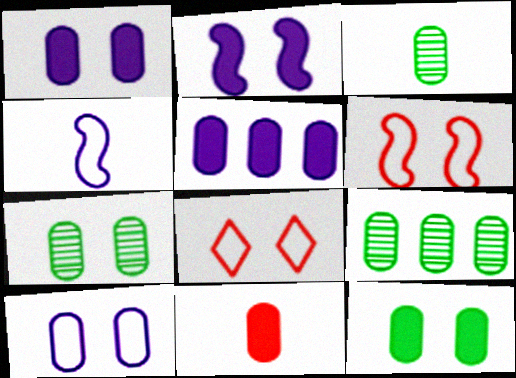[[2, 7, 8], 
[3, 7, 9], 
[5, 11, 12], 
[9, 10, 11]]